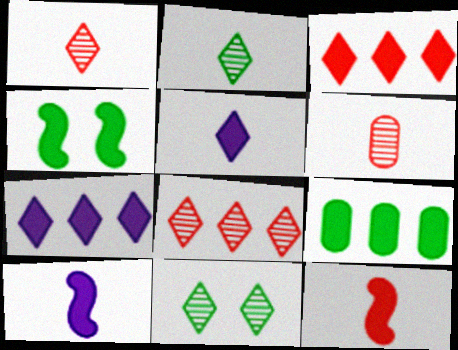[]